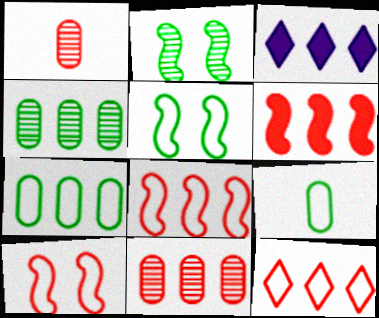[[1, 3, 5], 
[3, 4, 8], 
[6, 11, 12]]